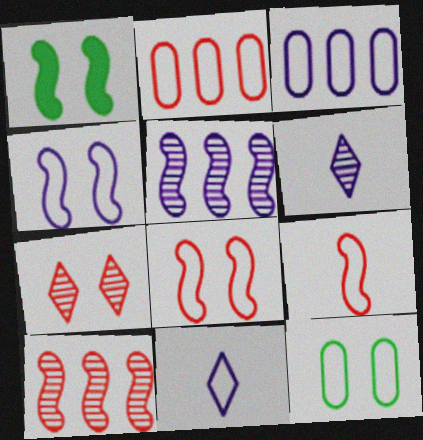[[1, 2, 6], 
[1, 5, 9], 
[3, 4, 11]]